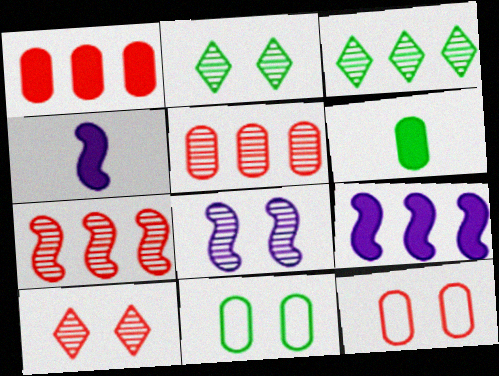[[3, 4, 12]]